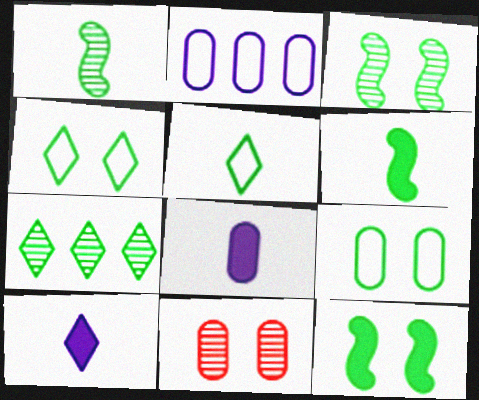[[6, 7, 9]]